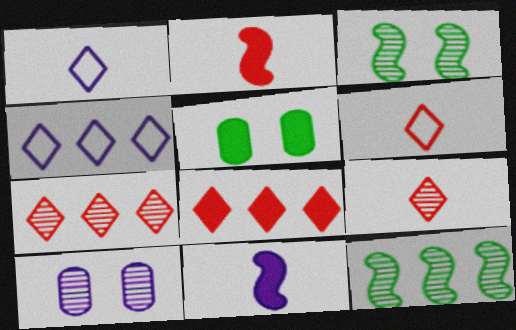[[4, 10, 11], 
[5, 8, 11], 
[9, 10, 12]]